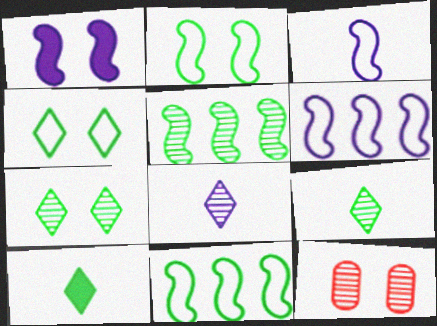[[1, 4, 12], 
[5, 8, 12], 
[6, 10, 12]]